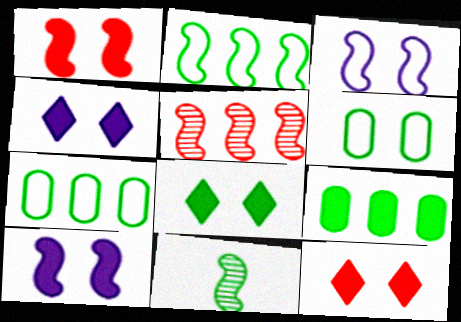[[4, 8, 12], 
[7, 8, 11]]